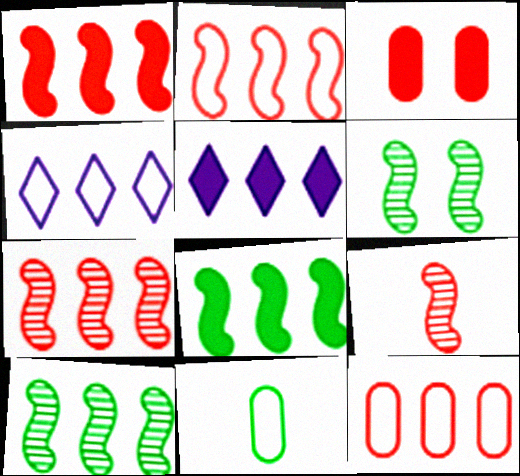[[1, 2, 7], 
[5, 10, 12]]